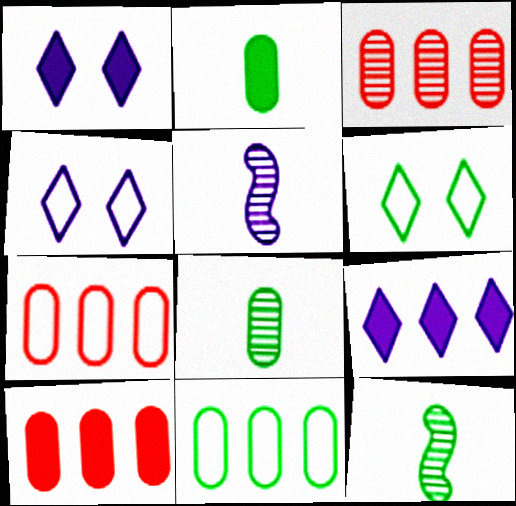[[1, 7, 12], 
[3, 7, 10], 
[4, 10, 12], 
[5, 6, 10]]